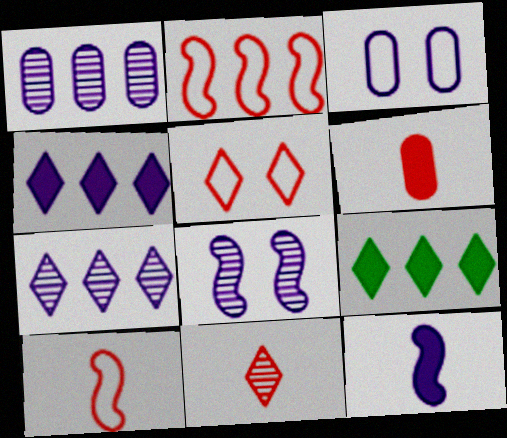[[1, 2, 9], 
[3, 7, 12], 
[6, 10, 11]]